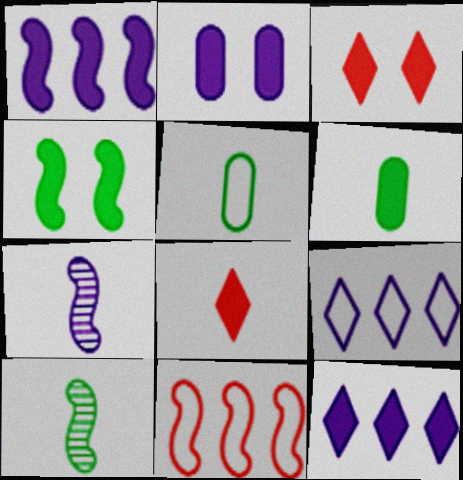[[1, 3, 6], 
[2, 3, 4], 
[2, 7, 9], 
[4, 7, 11], 
[5, 7, 8]]